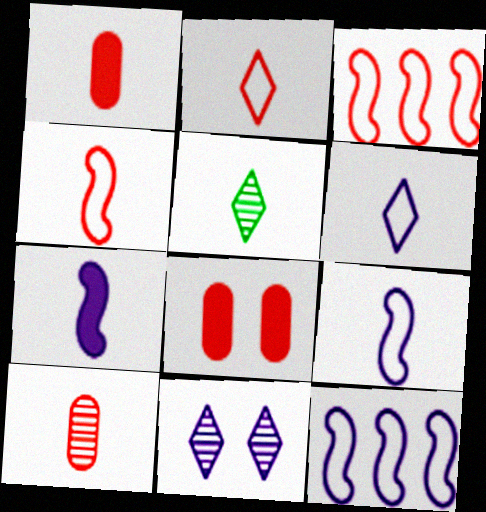[[1, 5, 9], 
[5, 8, 12]]